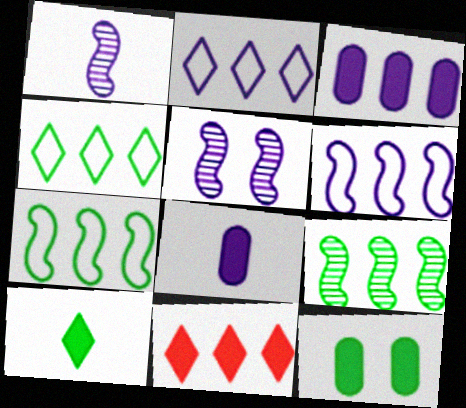[[2, 5, 8]]